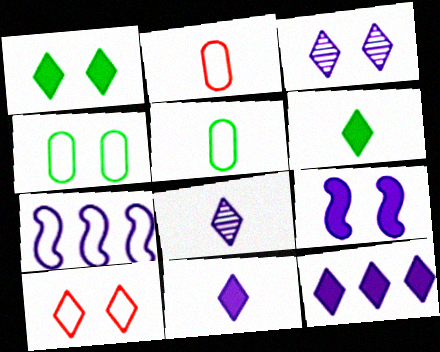[[1, 3, 10], 
[5, 7, 10]]